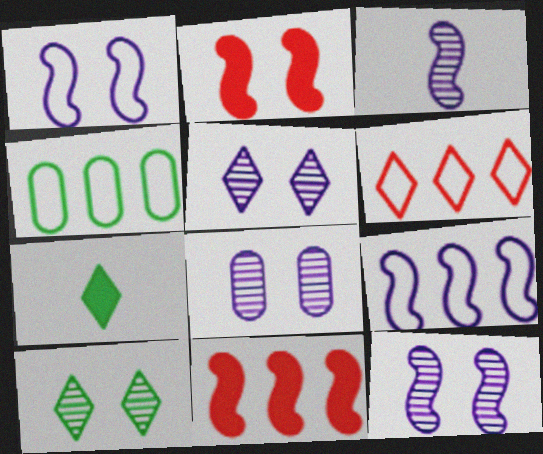[[4, 6, 9], 
[5, 6, 7], 
[5, 8, 12]]